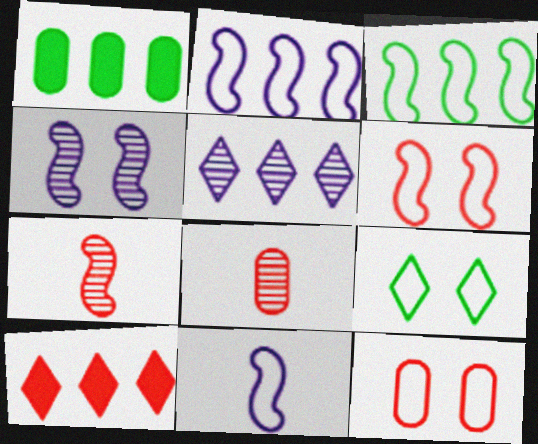[[3, 6, 11], 
[6, 8, 10], 
[7, 10, 12]]